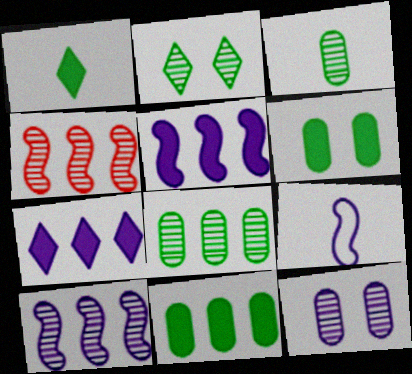[[7, 9, 12]]